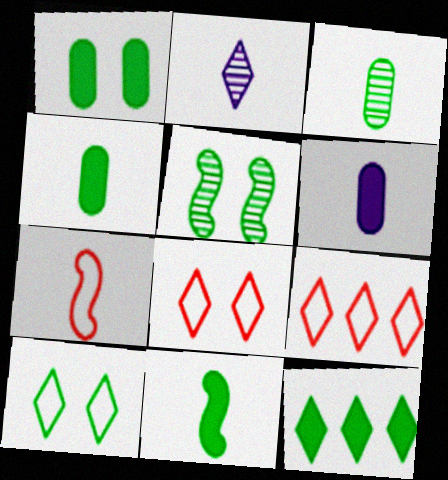[[1, 5, 10], 
[1, 11, 12], 
[2, 4, 7], 
[2, 8, 12], 
[5, 6, 9]]